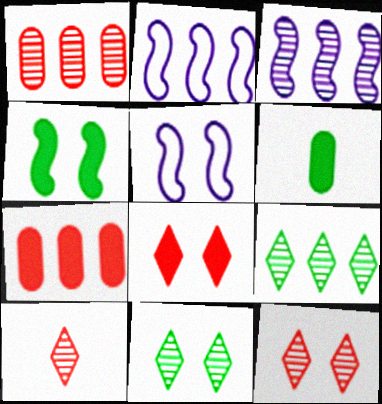[[1, 3, 9], 
[2, 6, 12], 
[2, 7, 9]]